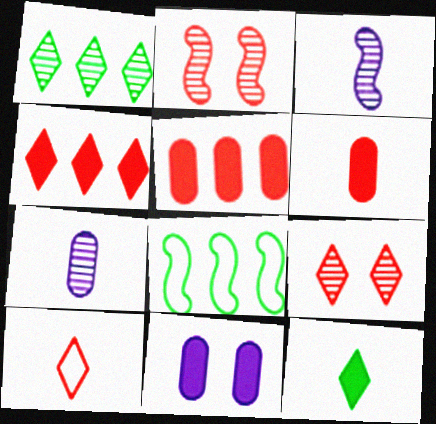[[1, 2, 7], 
[2, 5, 10], 
[4, 9, 10]]